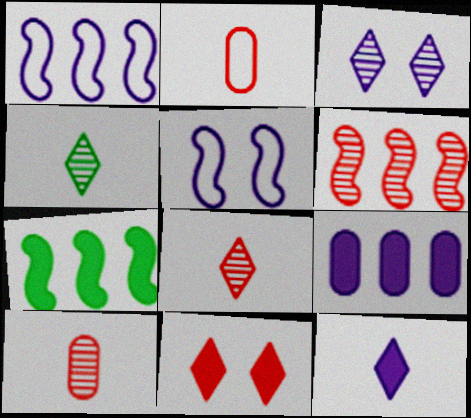[[1, 6, 7], 
[2, 3, 7], 
[2, 6, 11]]